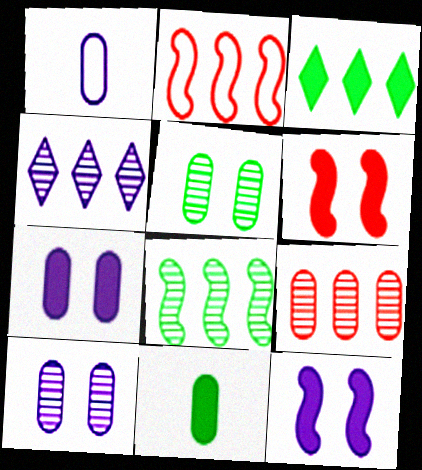[[1, 4, 12], 
[4, 8, 9]]